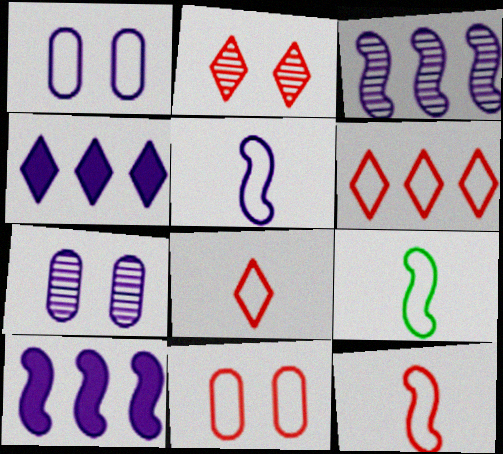[[1, 6, 9], 
[4, 5, 7], 
[5, 9, 12], 
[6, 11, 12]]